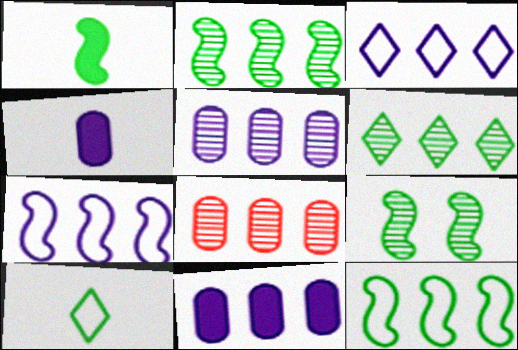[[1, 9, 12]]